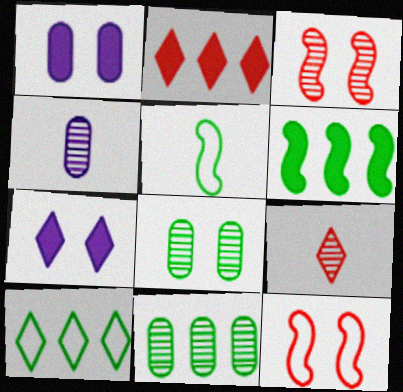[[6, 10, 11], 
[7, 8, 12], 
[7, 9, 10]]